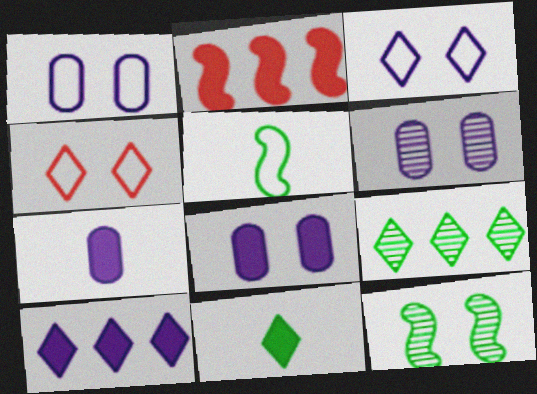[[1, 6, 8], 
[2, 8, 11], 
[4, 8, 12]]